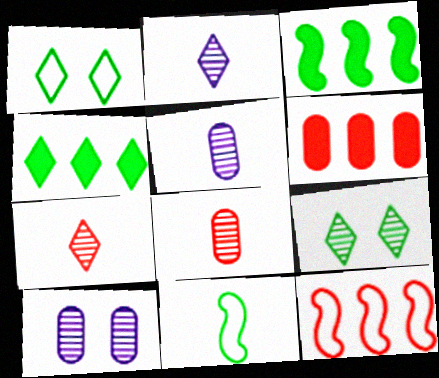[]